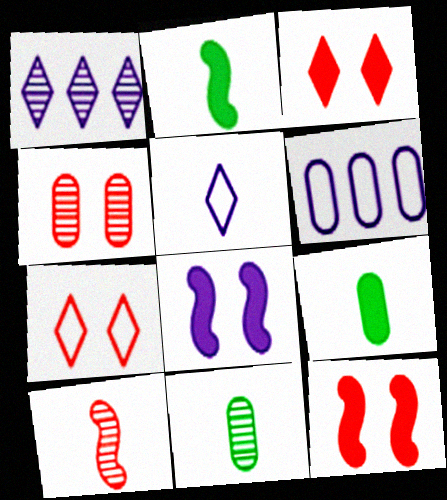[[4, 6, 9], 
[4, 7, 12], 
[5, 9, 10]]